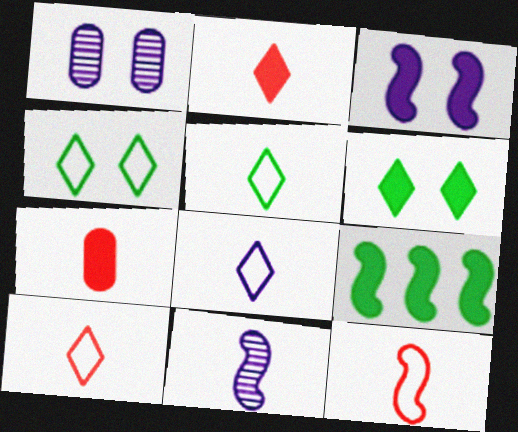[[1, 9, 10], 
[5, 7, 11], 
[5, 8, 10]]